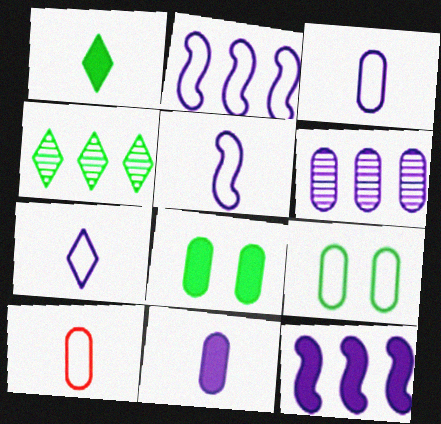[[3, 5, 7], 
[6, 8, 10]]